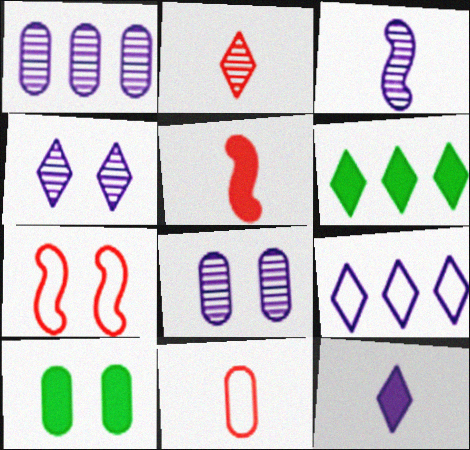[[1, 3, 4], 
[1, 10, 11], 
[2, 5, 11], 
[4, 7, 10], 
[4, 9, 12]]